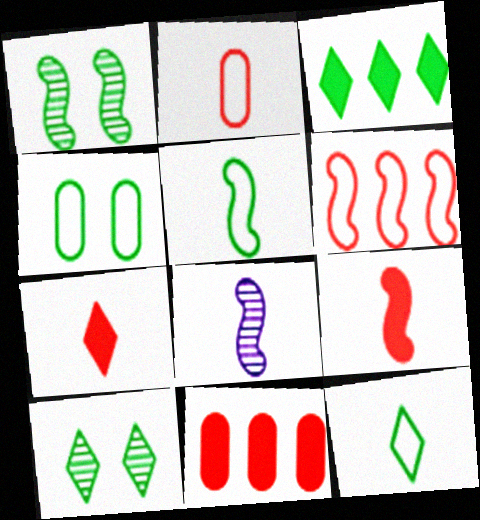[[3, 10, 12], 
[5, 8, 9]]